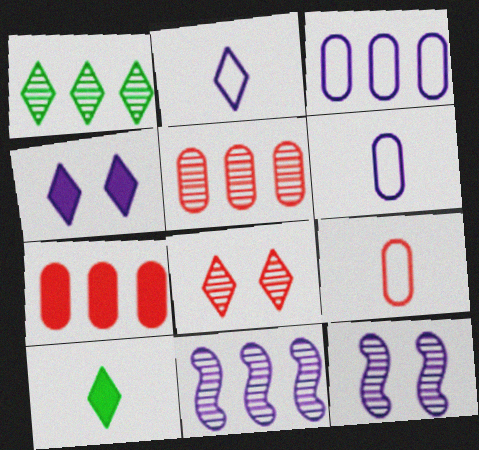[[1, 5, 11], 
[4, 6, 11]]